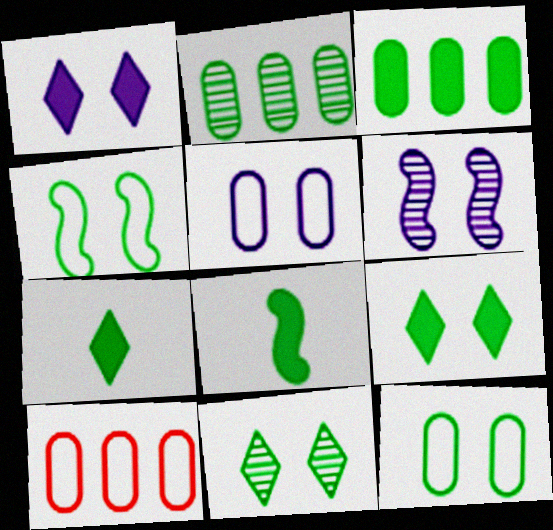[[1, 5, 6], 
[2, 4, 7], 
[3, 8, 9], 
[6, 7, 10]]